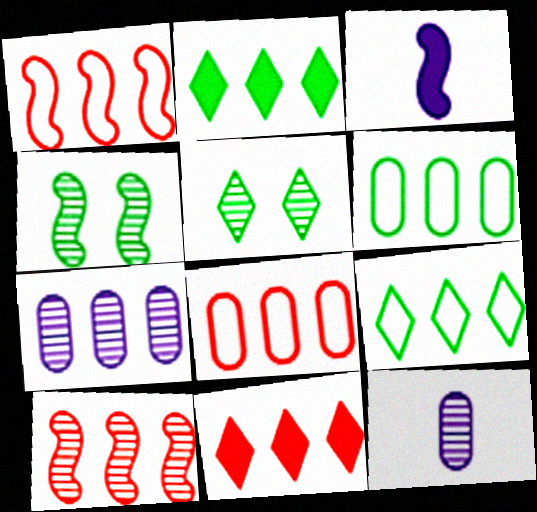[[1, 2, 7], 
[1, 3, 4], 
[3, 5, 8], 
[5, 10, 12], 
[8, 10, 11]]